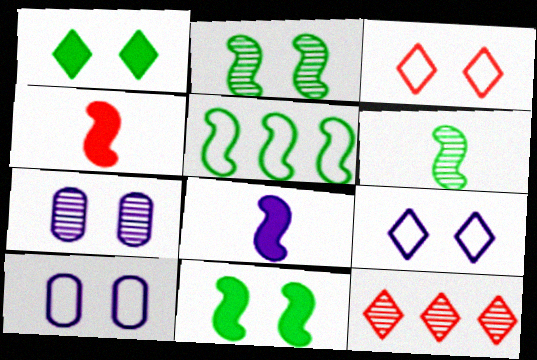[[3, 7, 11], 
[5, 6, 11], 
[6, 7, 12]]